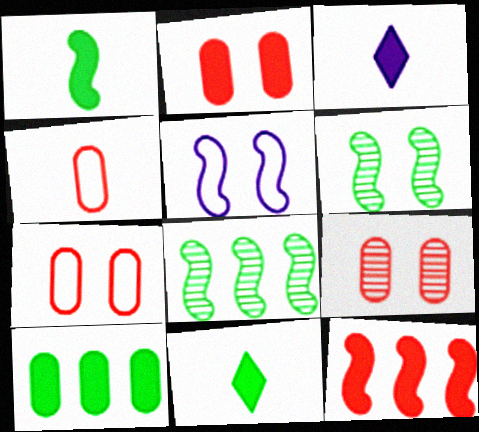[[2, 7, 9], 
[3, 7, 8]]